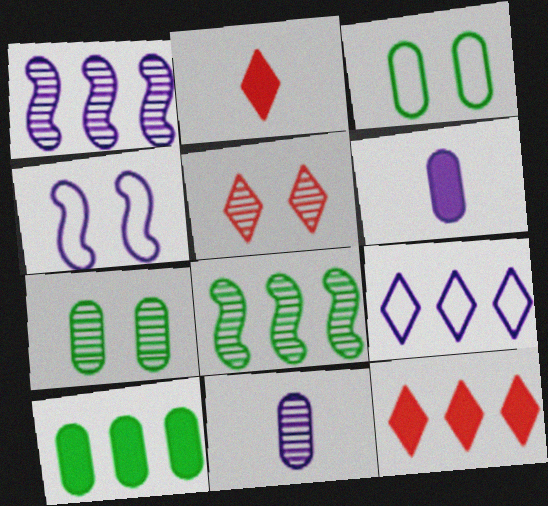[[1, 2, 3], 
[5, 8, 11]]